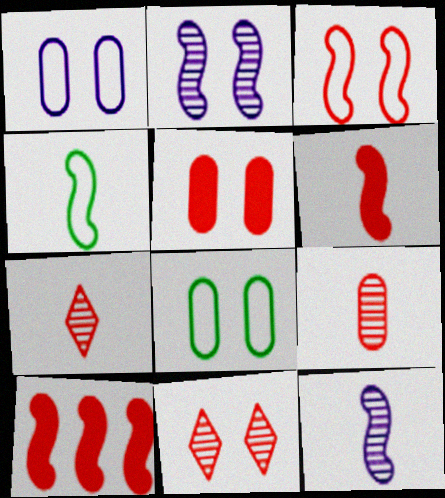[[2, 4, 10], 
[3, 5, 11], 
[4, 6, 12]]